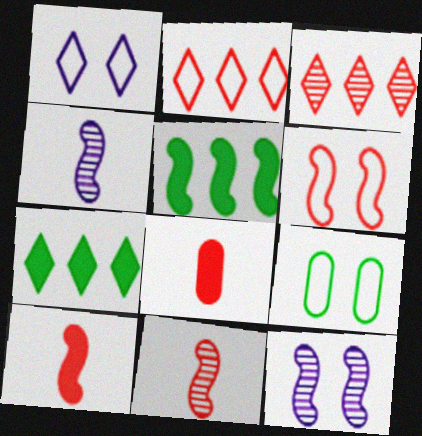[[1, 6, 9], 
[3, 6, 8], 
[4, 5, 6]]